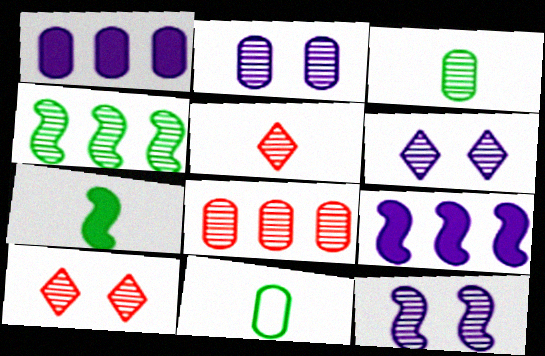[[2, 3, 8], 
[2, 4, 5], 
[2, 6, 12], 
[9, 10, 11]]